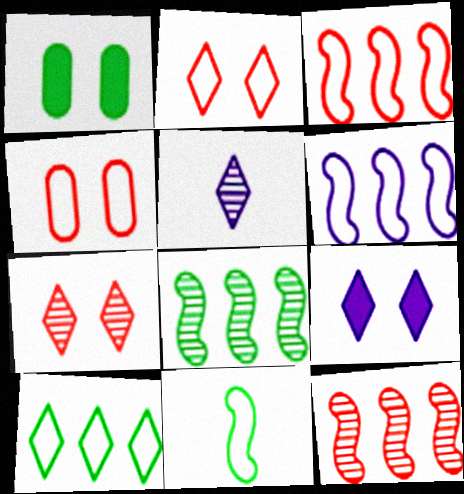[[1, 3, 5]]